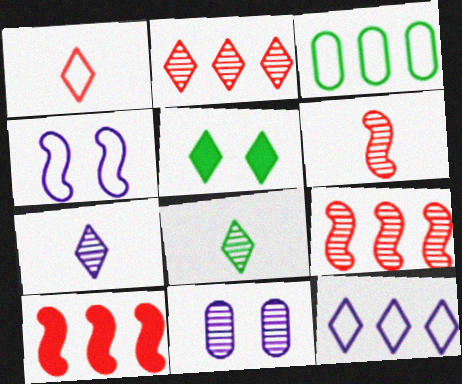[[1, 3, 4], 
[8, 9, 11]]